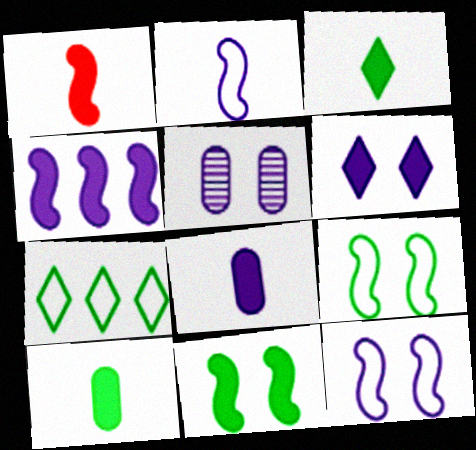[[1, 3, 8], 
[1, 4, 11], 
[1, 5, 7], 
[4, 6, 8], 
[5, 6, 12]]